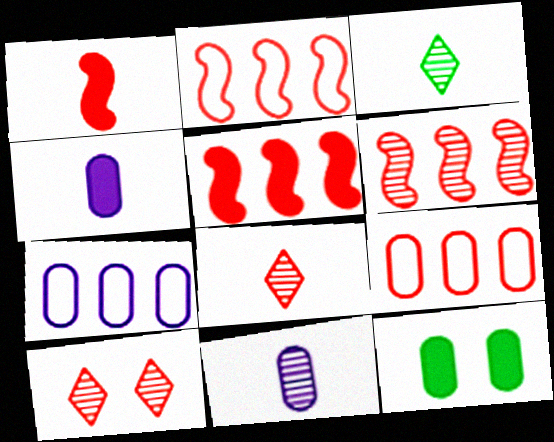[[1, 9, 10], 
[2, 5, 6], 
[9, 11, 12]]